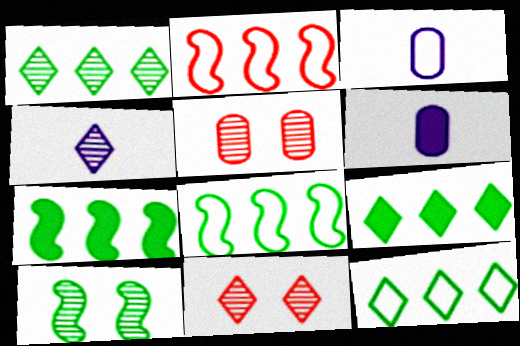[[1, 4, 11], 
[1, 9, 12], 
[3, 7, 11], 
[6, 8, 11]]